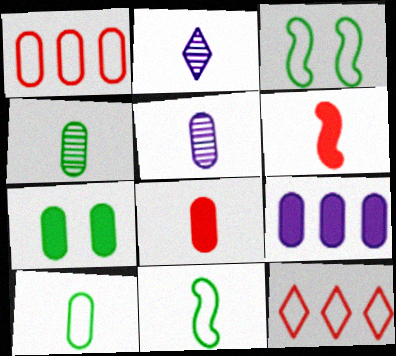[[1, 5, 7], 
[2, 6, 10], 
[2, 8, 11], 
[5, 8, 10], 
[7, 8, 9]]